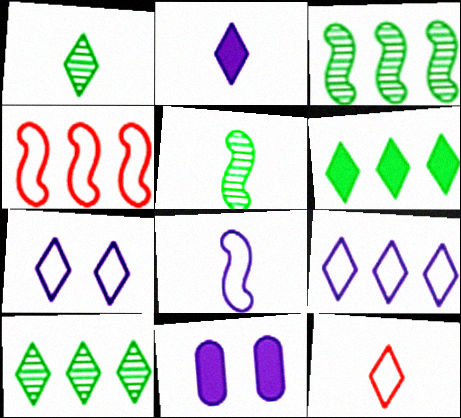[[1, 2, 12], 
[1, 4, 11], 
[3, 11, 12]]